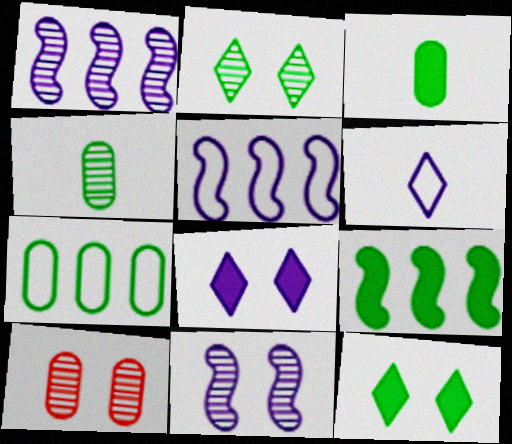[[2, 10, 11], 
[3, 9, 12], 
[6, 9, 10]]